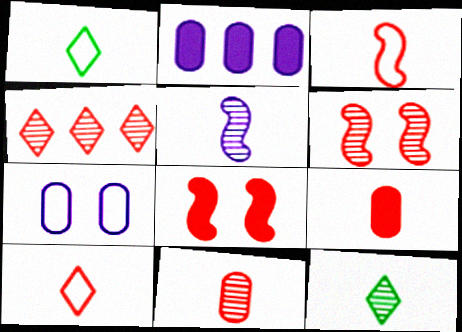[[1, 2, 6], 
[1, 5, 9], 
[4, 6, 11], 
[5, 11, 12]]